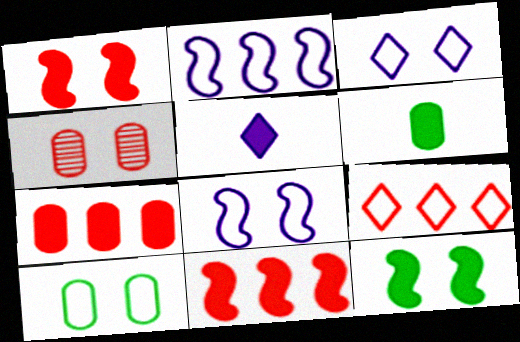[[3, 4, 12], 
[5, 7, 12]]